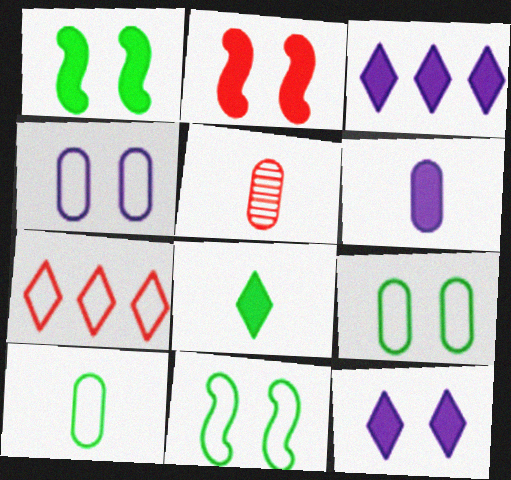[[2, 5, 7], 
[3, 5, 11], 
[5, 6, 10]]